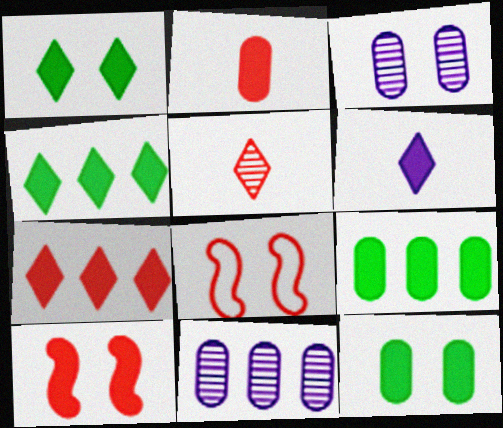[[1, 3, 8], 
[1, 6, 7], 
[2, 7, 10], 
[6, 9, 10]]